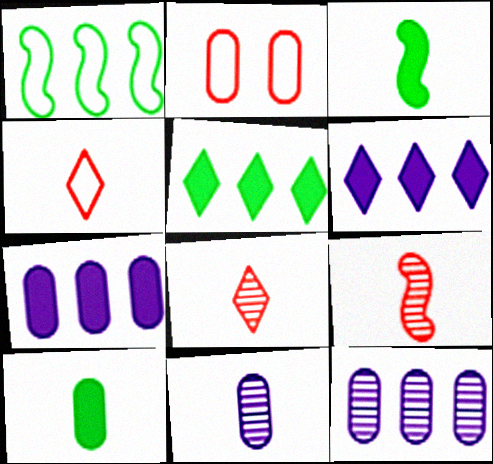[[2, 10, 12], 
[3, 4, 11]]